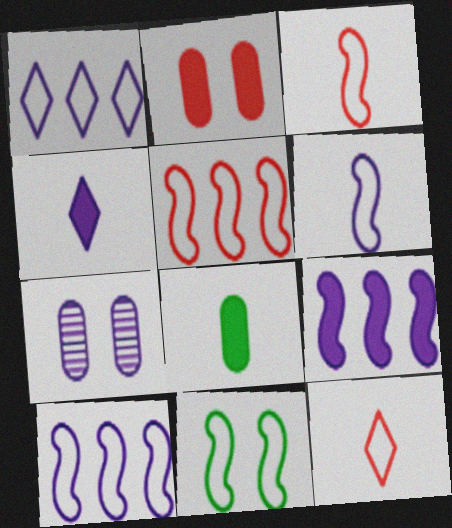[[3, 10, 11], 
[4, 7, 10], 
[5, 6, 11]]